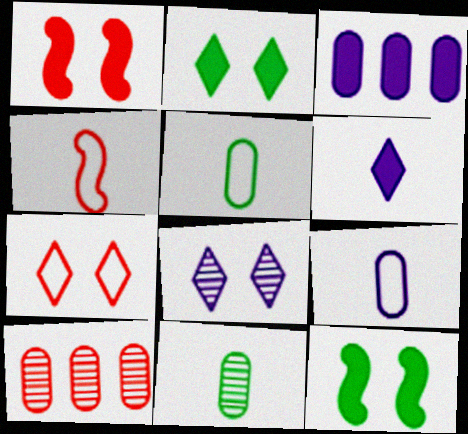[[2, 7, 8], 
[4, 6, 11]]